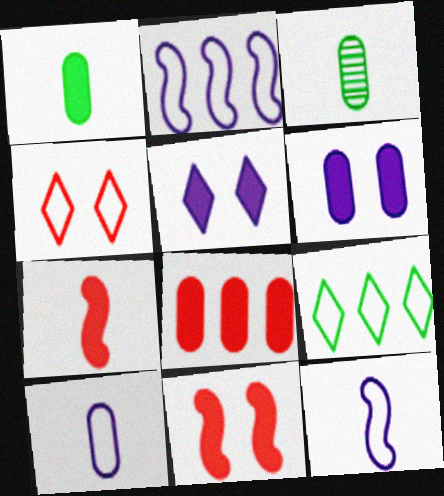[[1, 6, 8]]